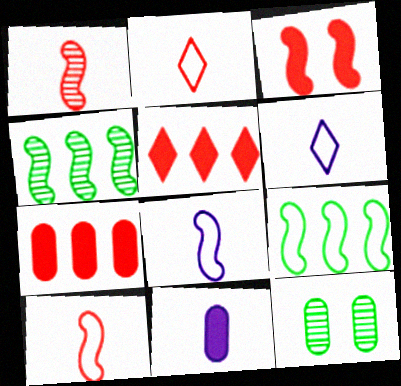[[3, 4, 8], 
[5, 8, 12]]